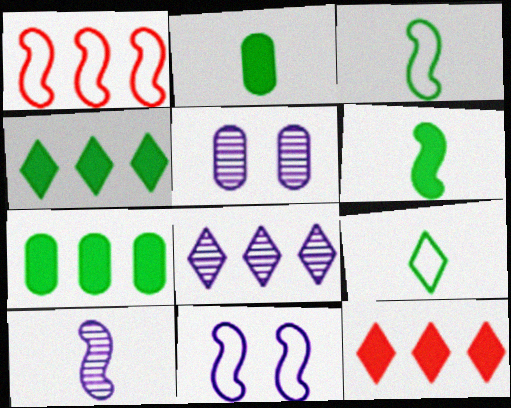[[1, 3, 11], 
[1, 7, 8], 
[3, 5, 12], 
[5, 8, 10]]